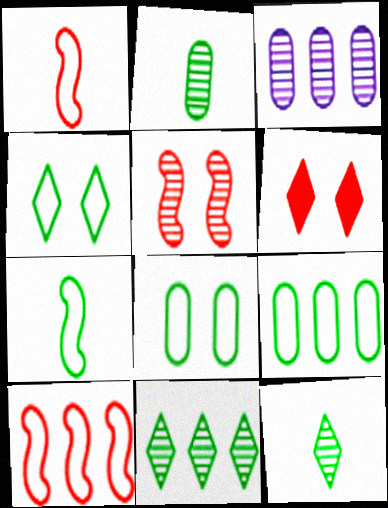[[3, 5, 12], 
[3, 6, 7], 
[4, 7, 9]]